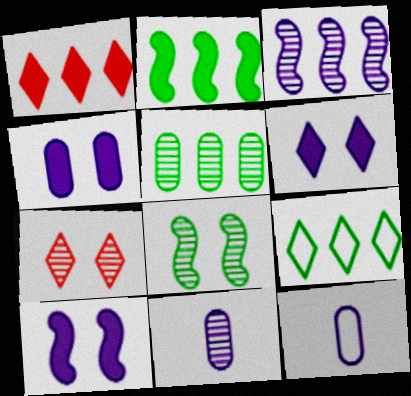[[1, 8, 12], 
[2, 5, 9], 
[2, 7, 12], 
[3, 6, 12], 
[4, 6, 10]]